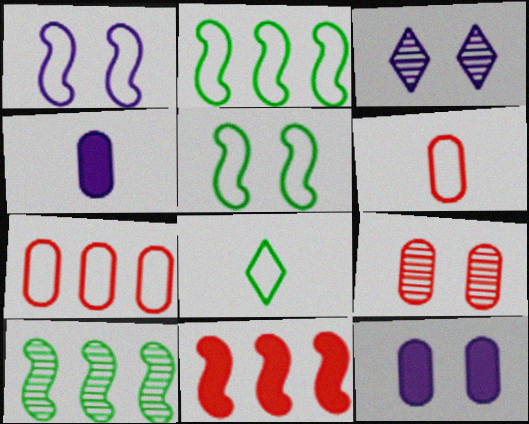[[1, 3, 12], 
[1, 7, 8]]